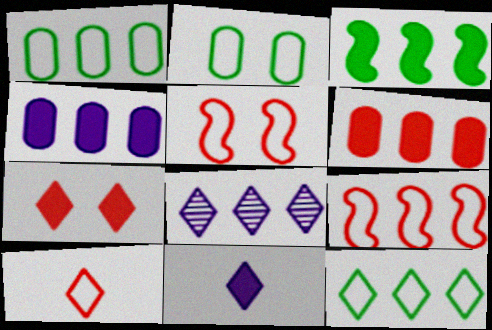[]